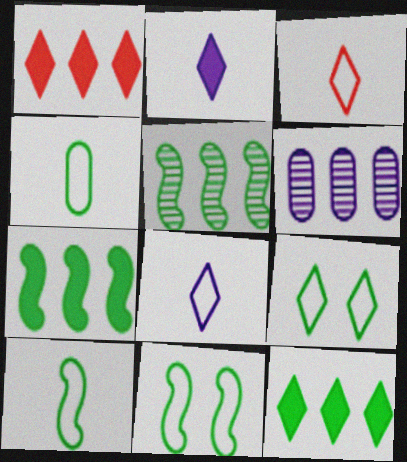[]